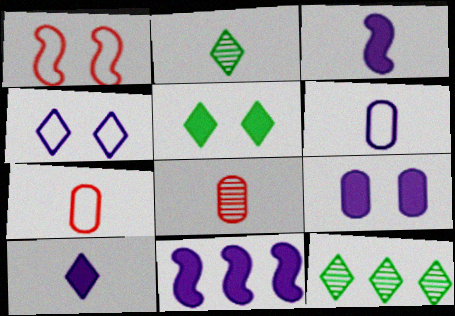[[2, 3, 7], 
[9, 10, 11]]